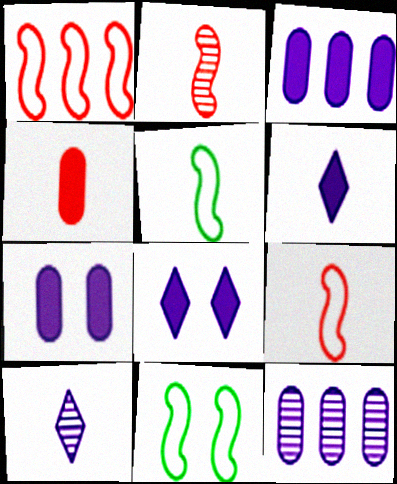[[4, 5, 10]]